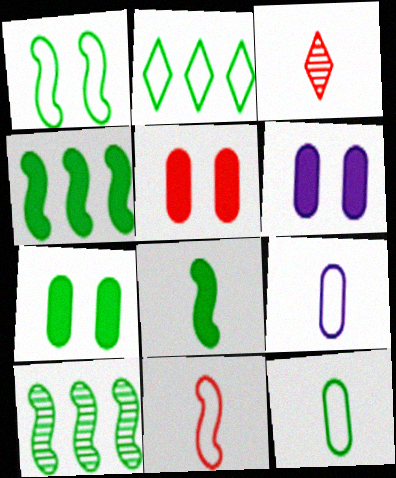[[1, 2, 12], 
[1, 8, 10], 
[3, 8, 9], 
[5, 6, 7]]